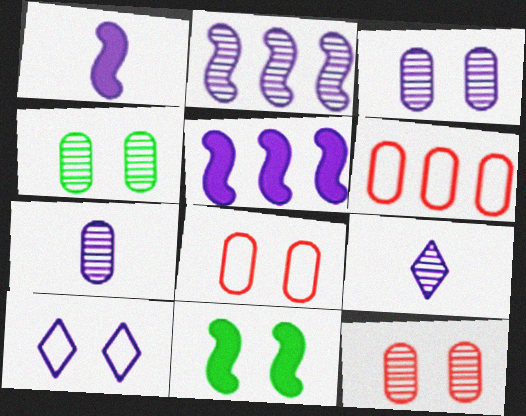[[2, 3, 9], 
[3, 4, 12], 
[5, 7, 10], 
[6, 9, 11], 
[10, 11, 12]]